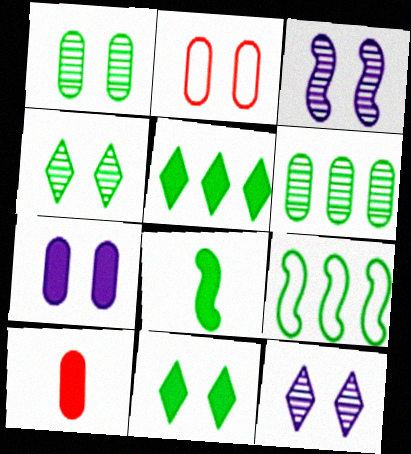[[1, 2, 7], 
[2, 3, 11], 
[5, 6, 9], 
[9, 10, 12]]